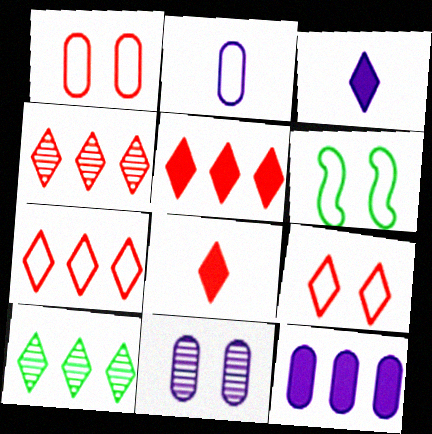[[2, 6, 7], 
[2, 11, 12], 
[3, 9, 10], 
[4, 5, 7], 
[4, 8, 9]]